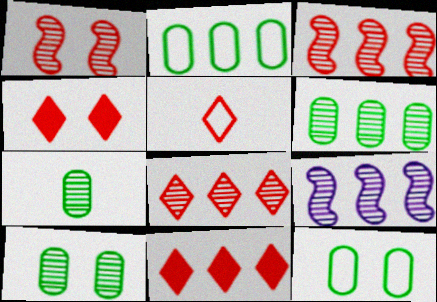[[2, 9, 11], 
[4, 5, 8], 
[6, 7, 10], 
[6, 8, 9]]